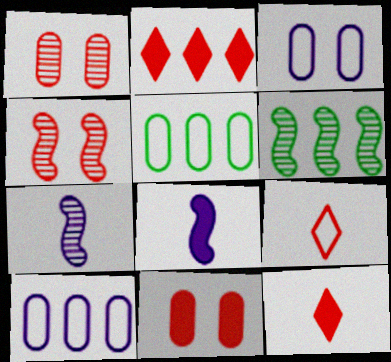[[2, 6, 10], 
[3, 6, 12], 
[4, 6, 7]]